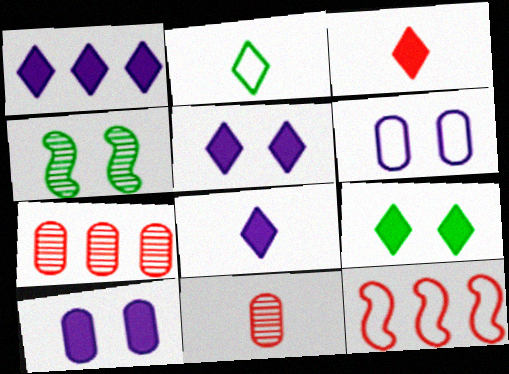[[1, 3, 9], 
[1, 5, 8], 
[2, 6, 12]]